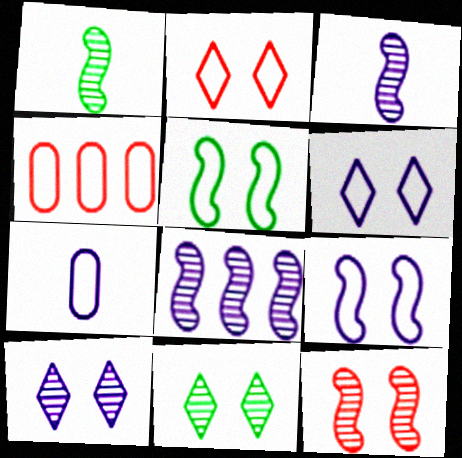[[1, 8, 12]]